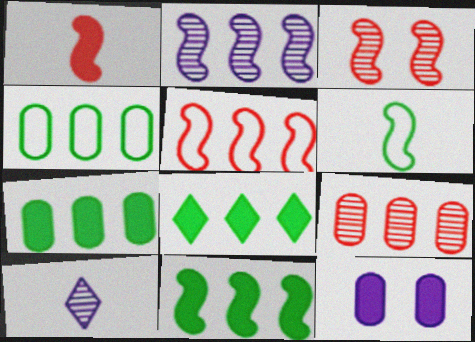[[1, 3, 5], 
[1, 8, 12], 
[2, 5, 11], 
[7, 8, 11]]